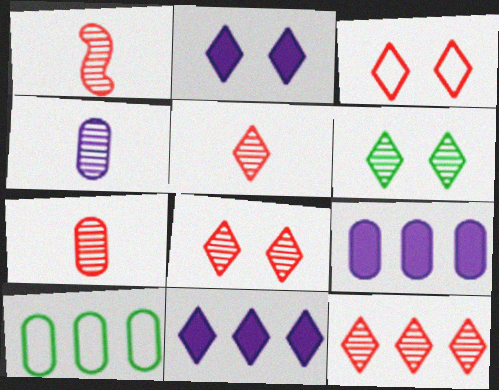[[1, 2, 10], 
[1, 5, 7], 
[2, 3, 6], 
[5, 8, 12]]